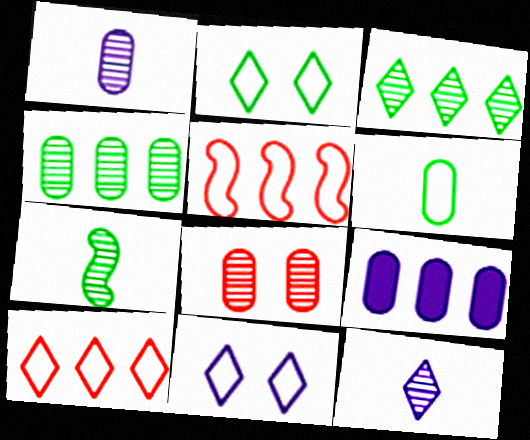[[1, 4, 8], 
[3, 5, 9], 
[5, 6, 11], 
[6, 8, 9]]